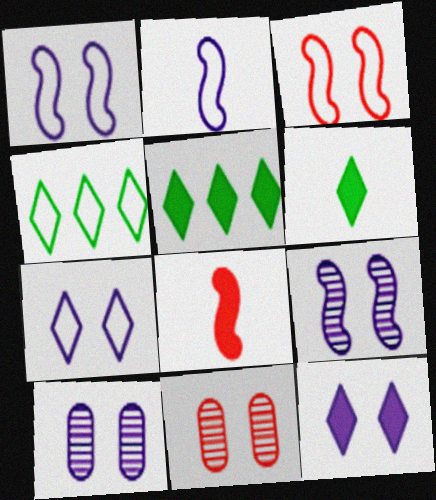[[1, 10, 12], 
[2, 5, 11], 
[4, 8, 10]]